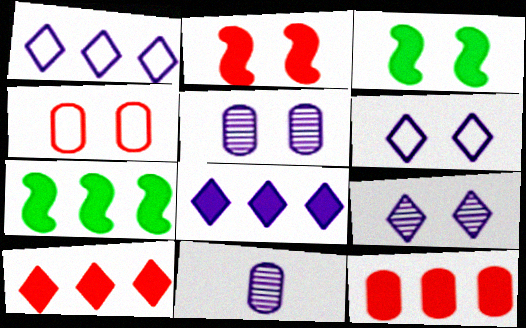[[3, 4, 9], 
[7, 8, 12]]